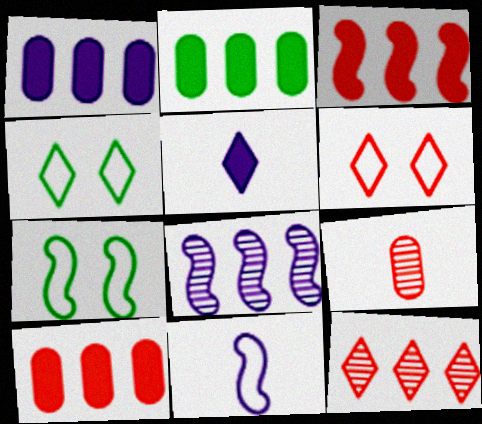[[1, 2, 10], 
[3, 6, 9], 
[4, 5, 12]]